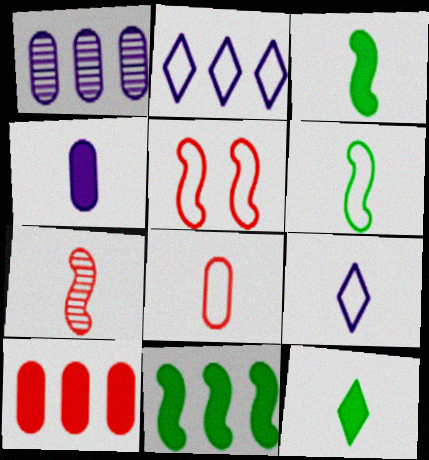[[1, 5, 12], 
[6, 8, 9]]